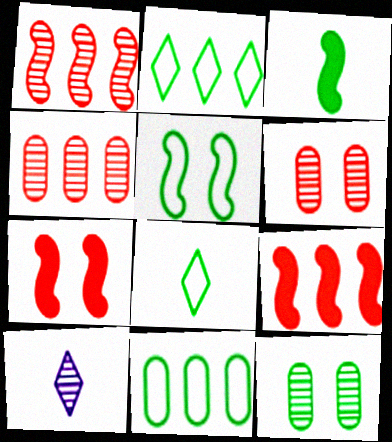[[1, 10, 12], 
[2, 3, 12], 
[5, 8, 11], 
[7, 10, 11]]